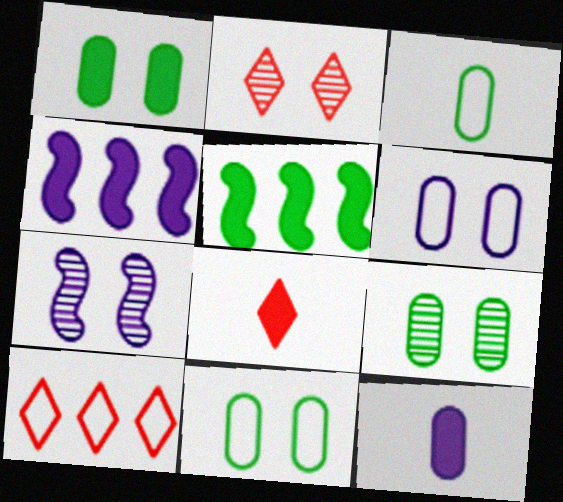[[1, 4, 8], 
[1, 9, 11], 
[2, 3, 4], 
[2, 7, 9], 
[2, 8, 10]]